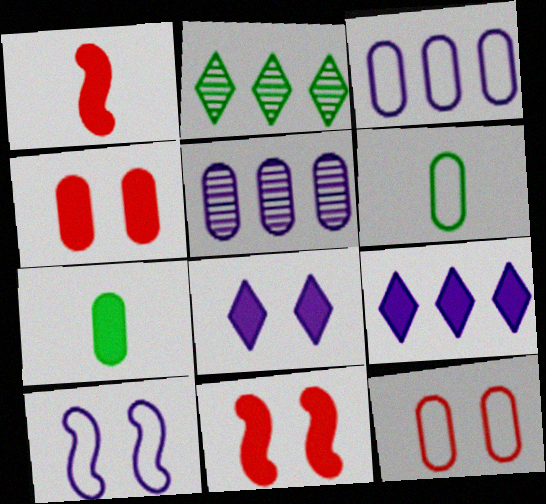[[3, 6, 12], 
[4, 5, 6], 
[5, 7, 12], 
[7, 9, 11]]